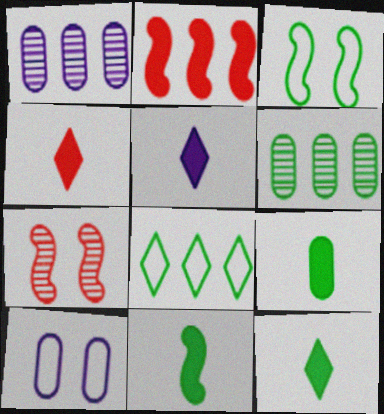[[1, 2, 8], 
[1, 3, 4], 
[3, 6, 12], 
[4, 5, 12], 
[9, 11, 12]]